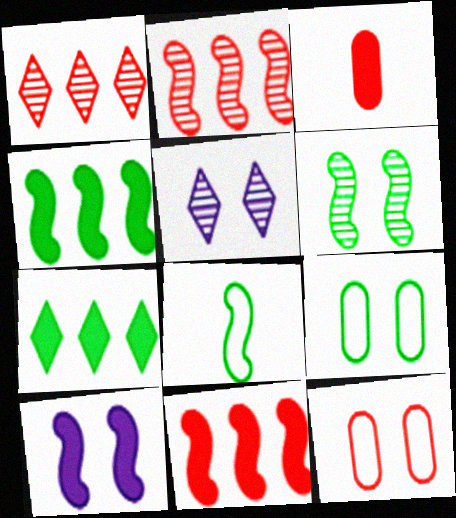[[2, 8, 10], 
[3, 7, 10], 
[4, 6, 8]]